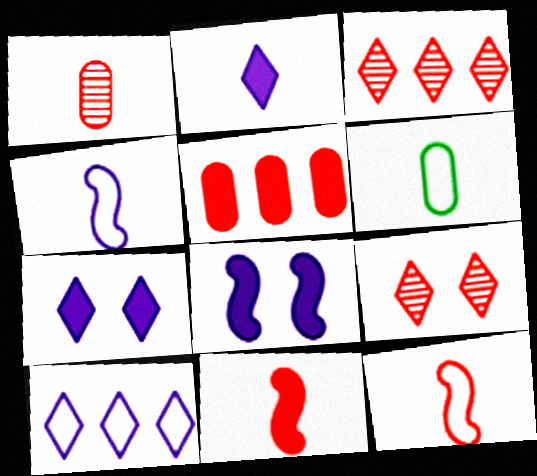[[3, 6, 8], 
[5, 9, 12]]